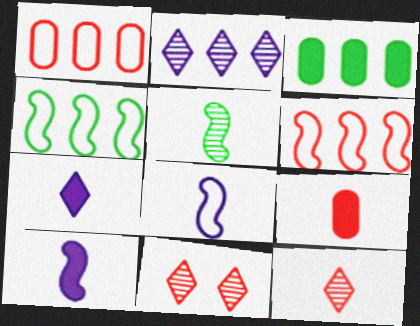[[2, 3, 6], 
[3, 8, 11], 
[6, 9, 11]]